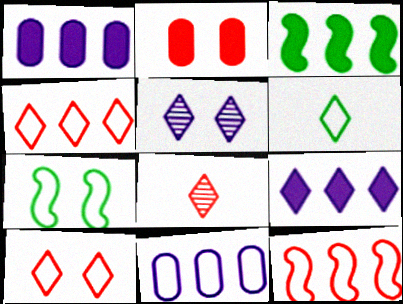[[1, 7, 8], 
[2, 5, 7], 
[2, 8, 12]]